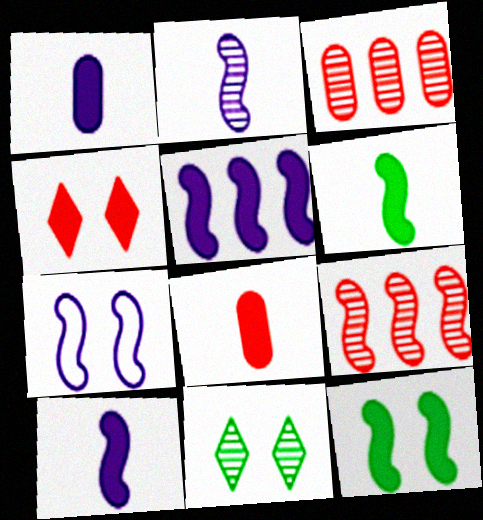[[2, 3, 11], 
[2, 5, 7], 
[6, 7, 9]]